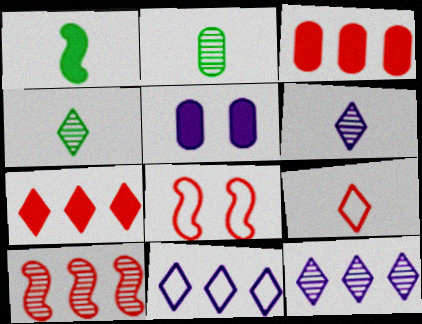[[1, 5, 7]]